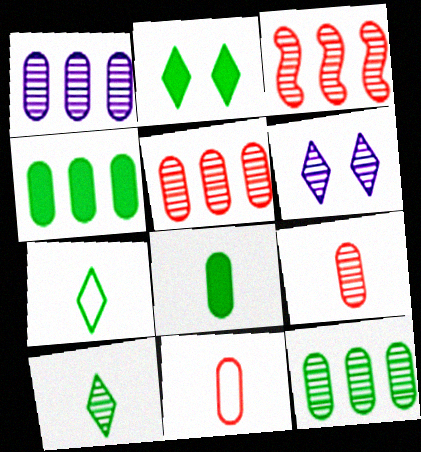[[1, 5, 12]]